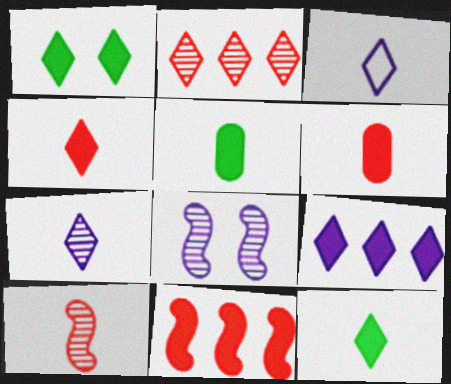[[1, 2, 3], 
[1, 4, 9], 
[3, 5, 10]]